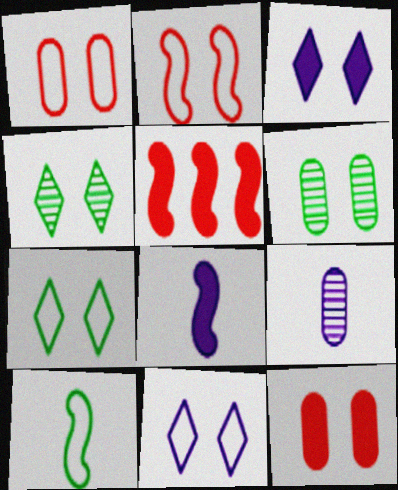[[2, 3, 6], 
[5, 7, 9]]